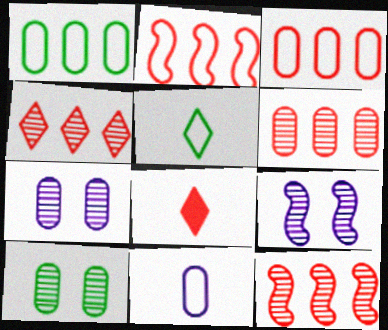[[1, 8, 9], 
[4, 6, 12]]